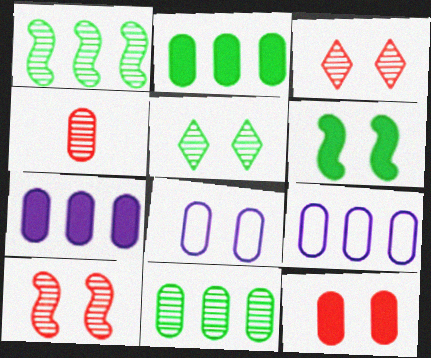[[2, 4, 8], 
[3, 6, 8]]